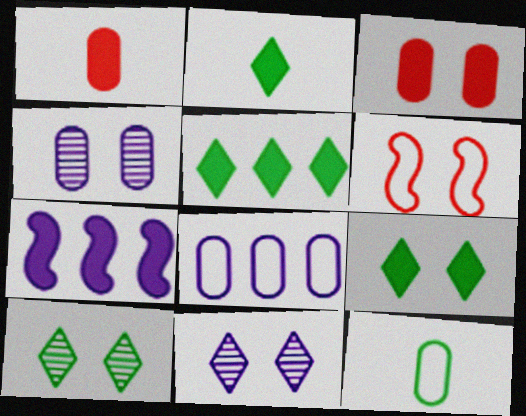[[1, 7, 9], 
[2, 3, 7], 
[2, 5, 9], 
[4, 6, 9]]